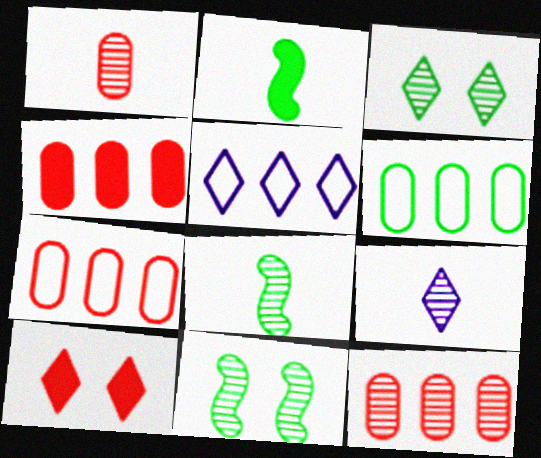[[1, 8, 9], 
[2, 3, 6], 
[4, 7, 12], 
[9, 11, 12]]